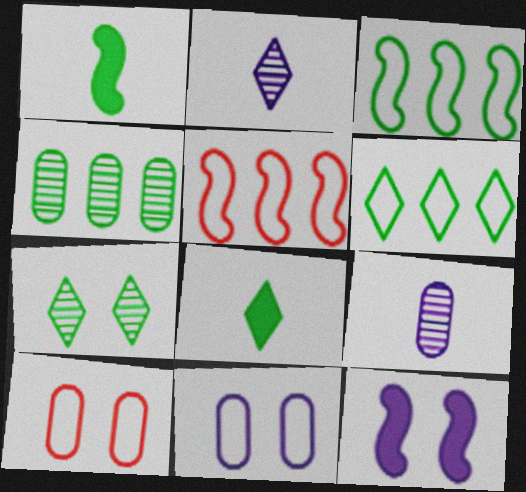[[6, 7, 8], 
[7, 10, 12]]